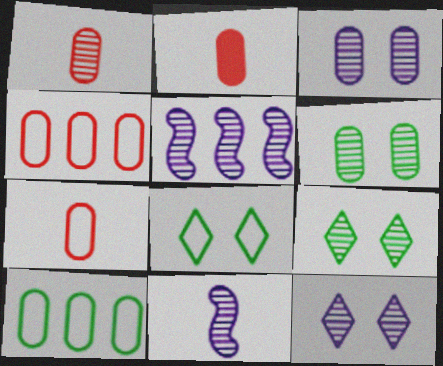[[1, 2, 7], 
[1, 5, 9], 
[2, 3, 10], 
[2, 5, 8]]